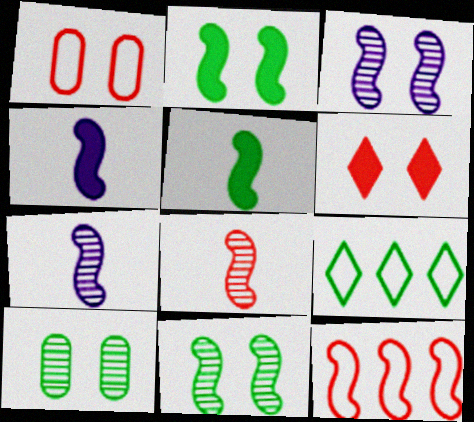[[2, 7, 12], 
[3, 5, 12], 
[4, 11, 12], 
[5, 9, 10]]